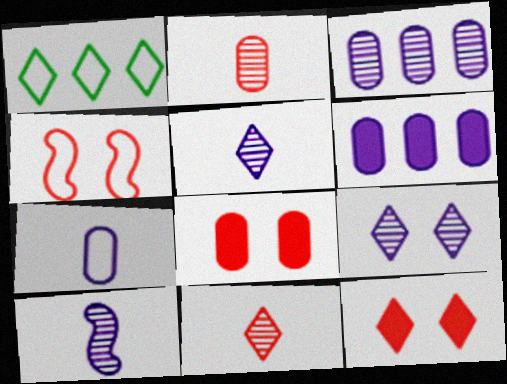[[1, 4, 7], 
[1, 5, 12], 
[1, 8, 10], 
[3, 9, 10]]